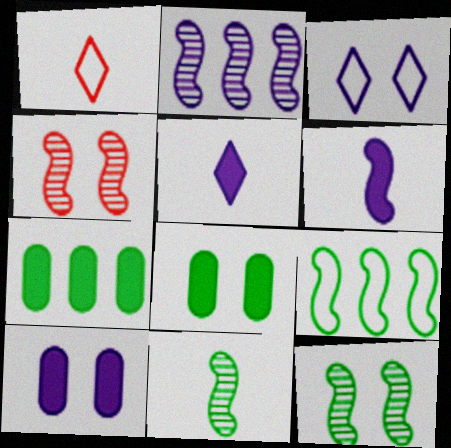[[1, 2, 8], 
[2, 4, 11], 
[3, 4, 8], 
[4, 6, 9]]